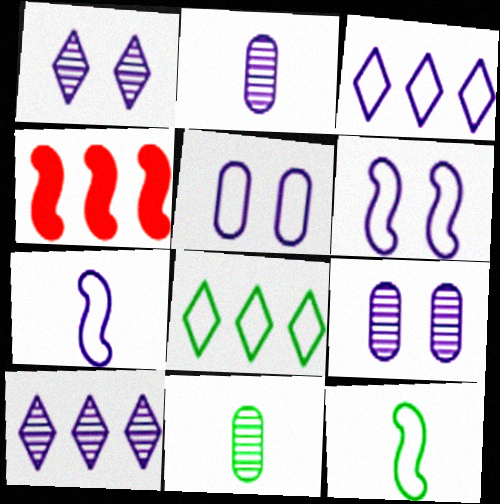[[3, 5, 7]]